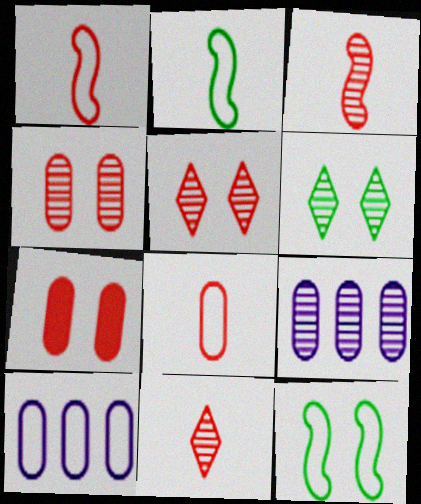[[3, 6, 9]]